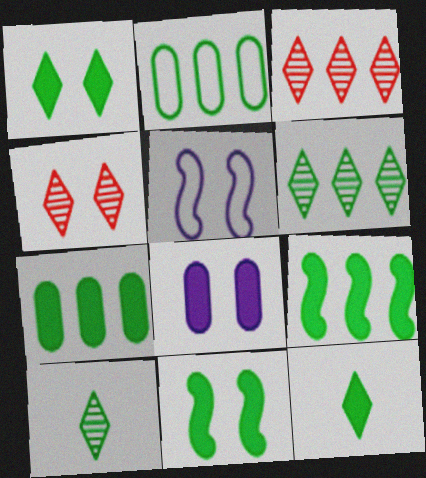[[2, 6, 9], 
[2, 10, 11], 
[7, 11, 12]]